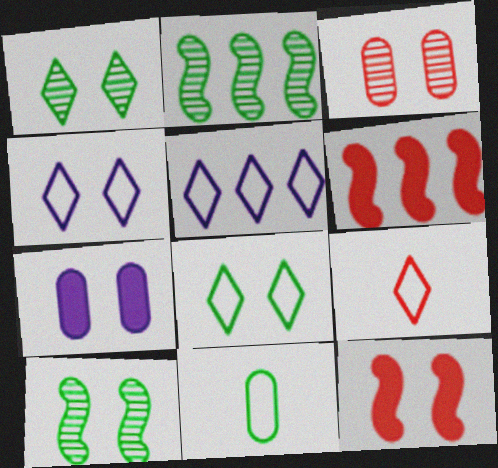[[2, 7, 9], 
[3, 6, 9], 
[5, 8, 9]]